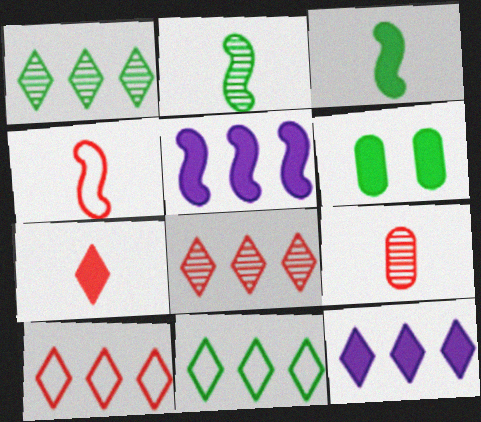[[1, 10, 12], 
[2, 6, 11], 
[4, 7, 9], 
[5, 6, 7], 
[8, 11, 12]]